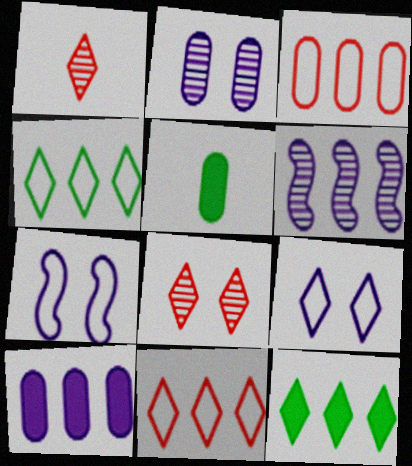[[1, 9, 12], 
[2, 3, 5], 
[3, 6, 12]]